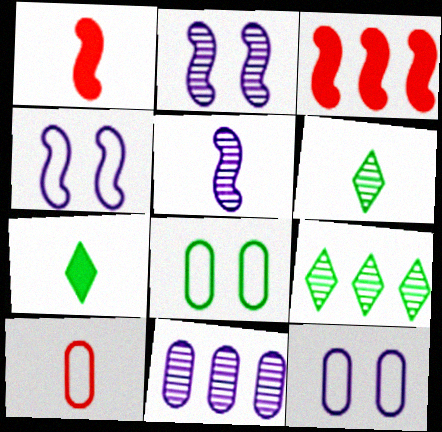[[1, 9, 12], 
[3, 6, 12], 
[5, 7, 10]]